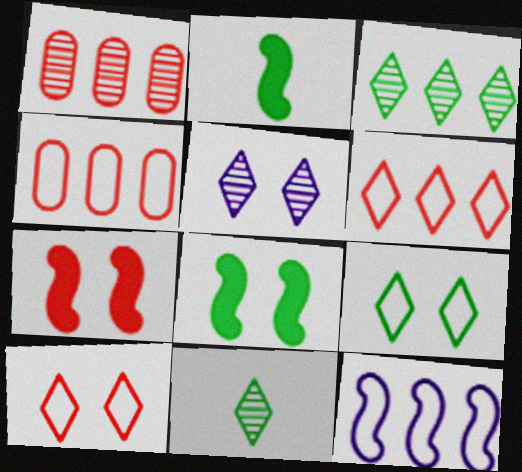[[2, 4, 5]]